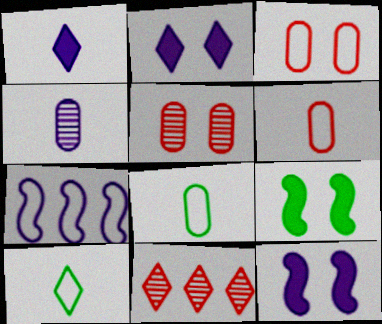[[2, 4, 7], 
[2, 10, 11], 
[3, 7, 10], 
[8, 11, 12]]